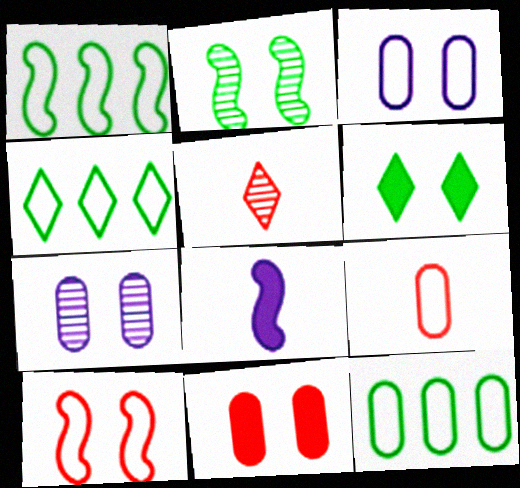[[1, 4, 12], 
[3, 9, 12], 
[6, 7, 10]]